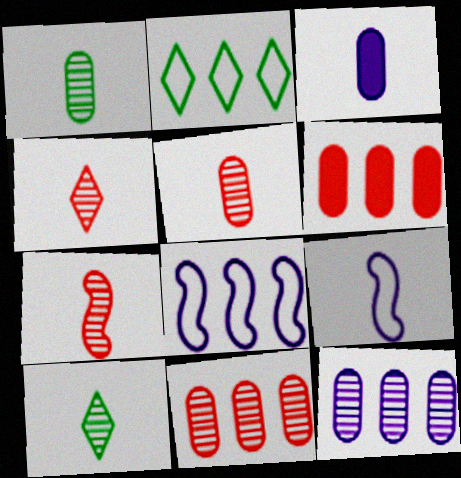[[4, 5, 7]]